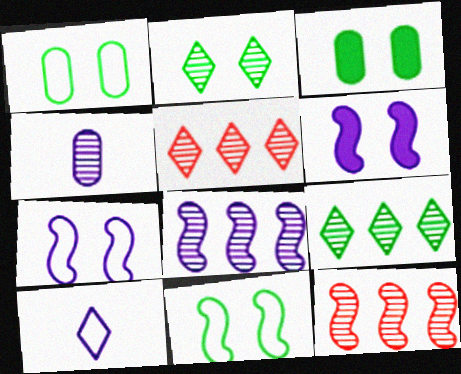[[2, 3, 11], 
[2, 4, 12], 
[3, 10, 12]]